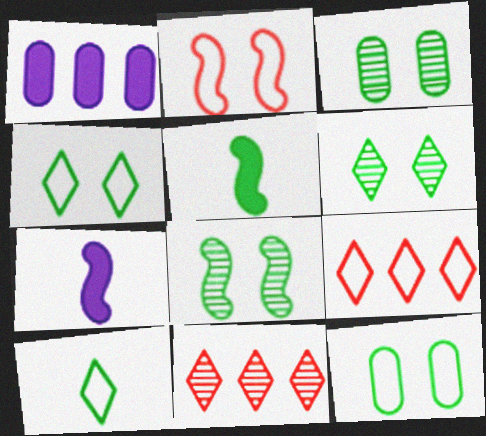[[3, 6, 8], 
[3, 7, 9], 
[7, 11, 12]]